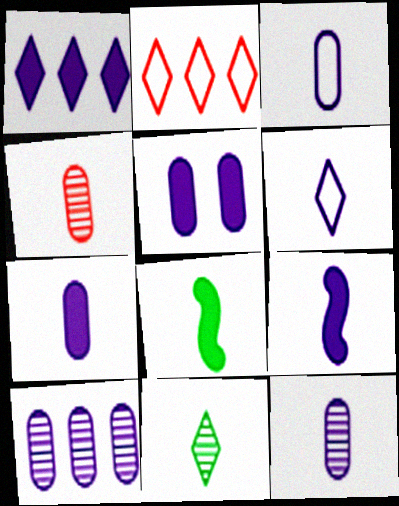[[1, 5, 9], 
[3, 5, 10], 
[3, 7, 12], 
[4, 6, 8], 
[6, 9, 12]]